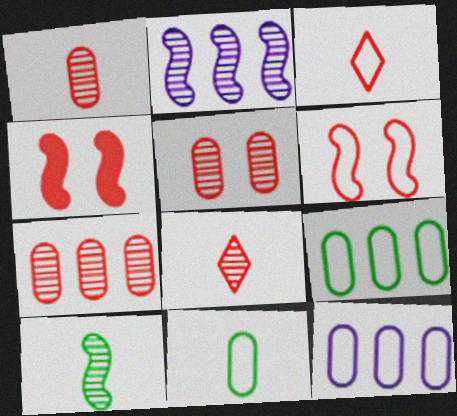[[1, 5, 7], 
[3, 4, 7]]